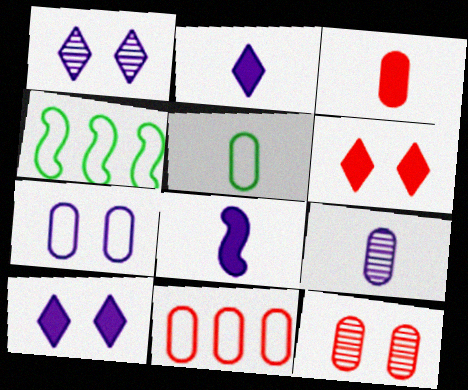[[1, 3, 4], 
[2, 4, 12], 
[3, 5, 9], 
[3, 11, 12], 
[4, 6, 9], 
[5, 7, 11]]